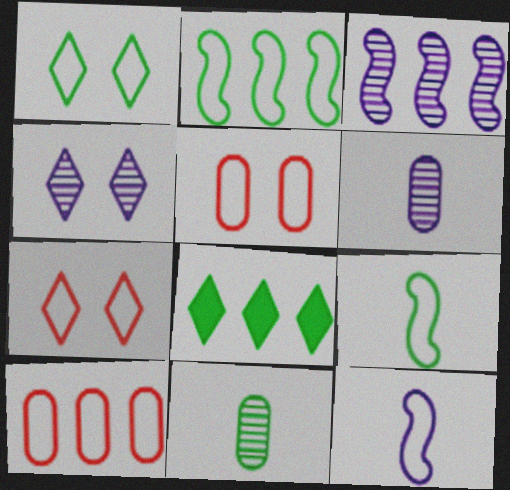[[1, 10, 12], 
[3, 4, 6], 
[3, 8, 10]]